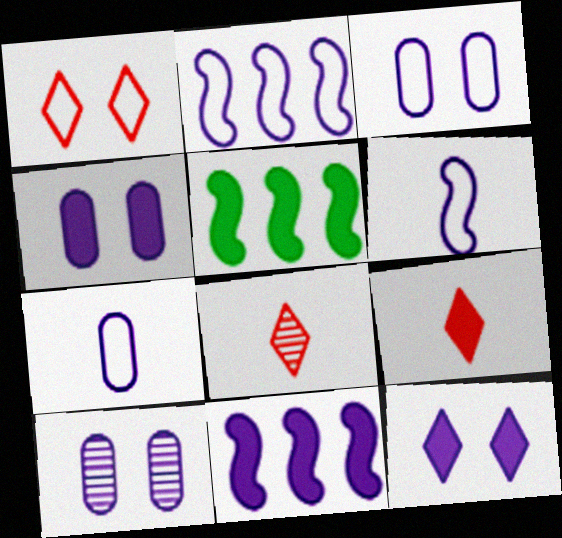[[3, 4, 10], 
[3, 5, 8], 
[4, 5, 9]]